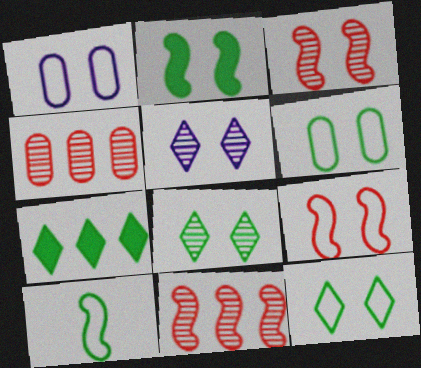[[1, 9, 12], 
[2, 6, 8]]